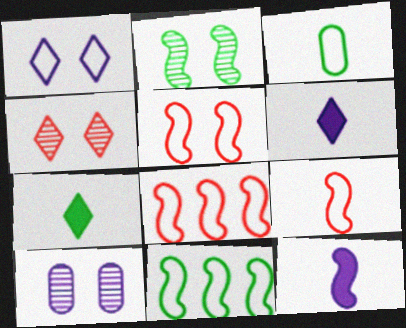[[1, 3, 8], 
[2, 4, 10], 
[2, 8, 12], 
[5, 8, 9], 
[7, 8, 10]]